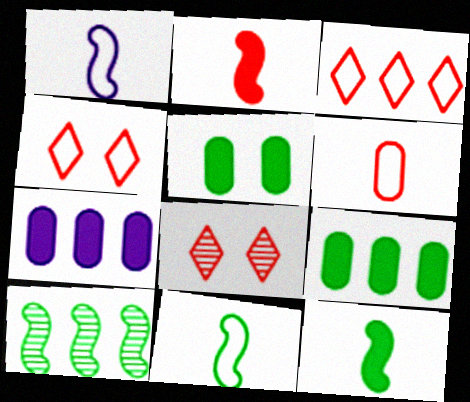[[1, 8, 9], 
[3, 7, 10], 
[7, 8, 11]]